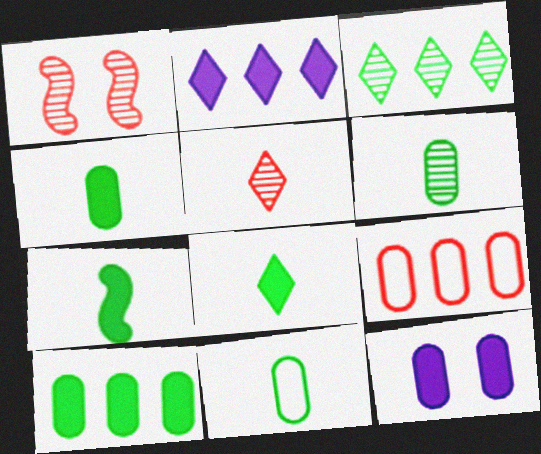[[1, 2, 11], 
[4, 6, 11], 
[4, 7, 8], 
[6, 9, 12]]